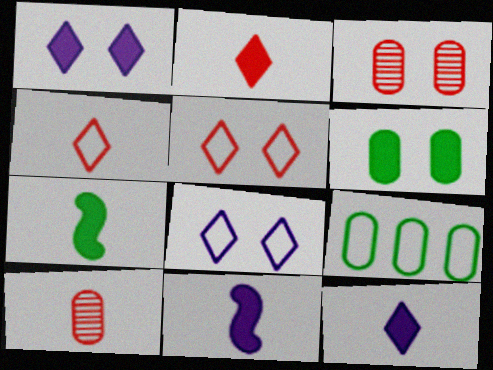[]